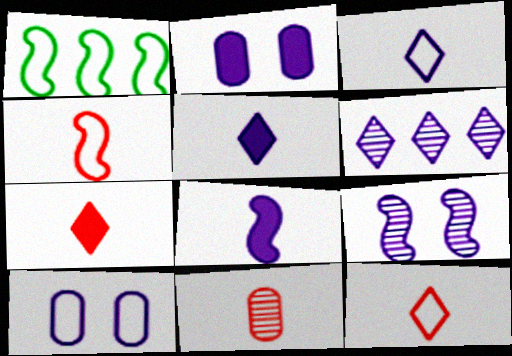[[1, 10, 12], 
[4, 7, 11], 
[6, 8, 10]]